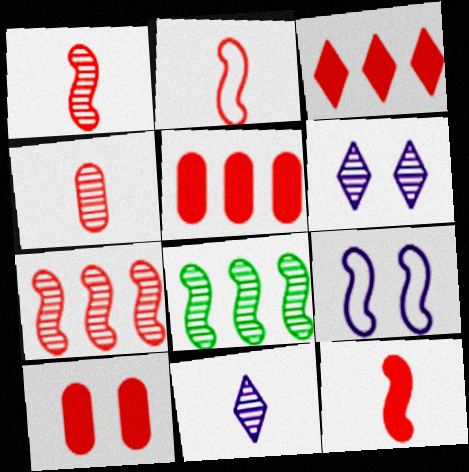[[1, 2, 12], 
[3, 10, 12], 
[4, 6, 8], 
[8, 9, 12]]